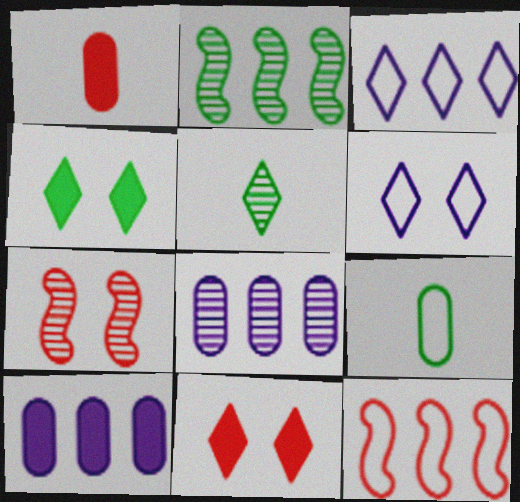[[1, 2, 6], 
[2, 4, 9], 
[3, 5, 11], 
[5, 7, 8], 
[6, 9, 12]]